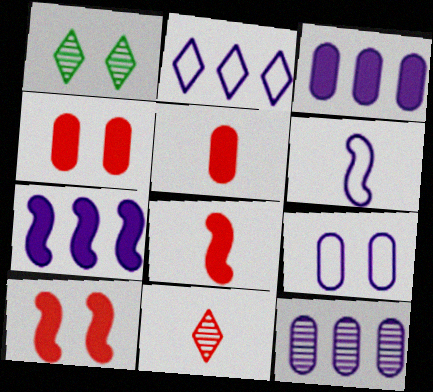[[1, 9, 10], 
[2, 6, 9], 
[2, 7, 12]]